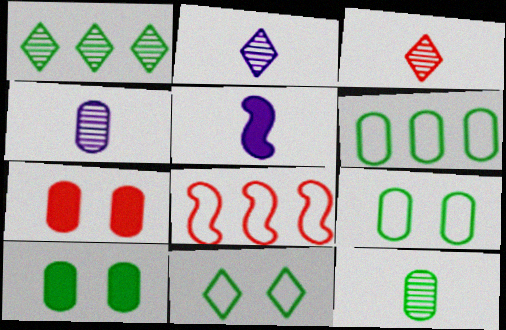[[2, 8, 10], 
[3, 7, 8], 
[4, 6, 7], 
[6, 10, 12]]